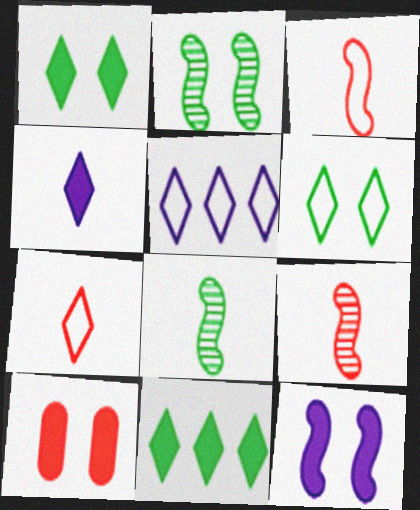[[1, 10, 12], 
[5, 6, 7], 
[5, 8, 10]]